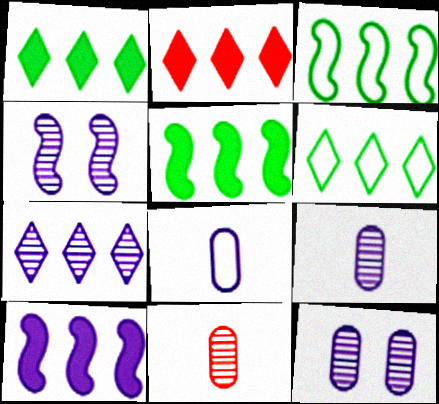[[2, 6, 7], 
[4, 7, 9]]